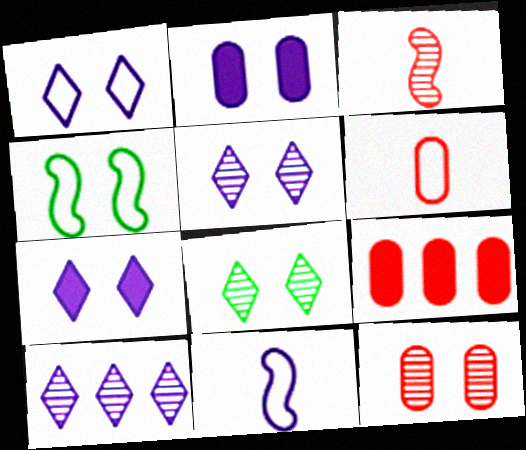[[1, 5, 7], 
[2, 10, 11], 
[4, 7, 12], 
[6, 9, 12], 
[8, 9, 11]]